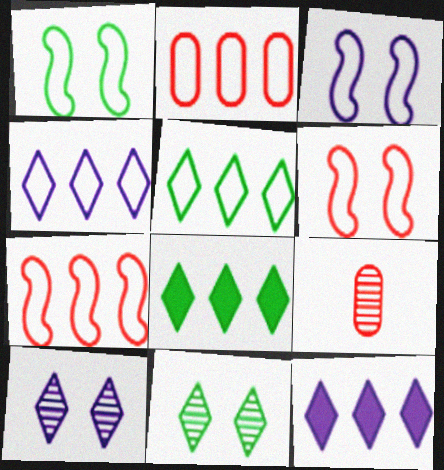[[1, 3, 6], 
[1, 9, 12], 
[3, 8, 9]]